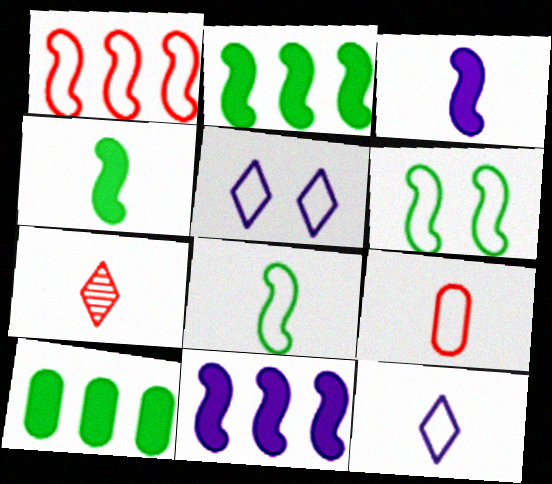[[8, 9, 12]]